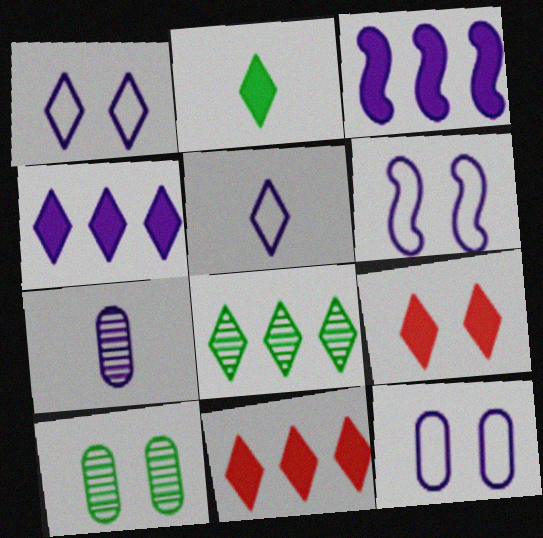[[1, 3, 7], 
[1, 6, 12], 
[2, 4, 9], 
[4, 6, 7], 
[5, 8, 9], 
[6, 9, 10]]